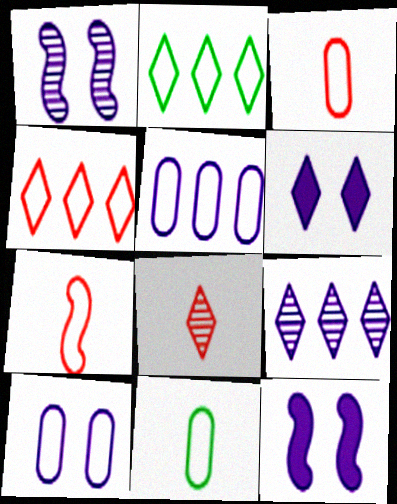[[1, 6, 10], 
[2, 6, 8], 
[2, 7, 10]]